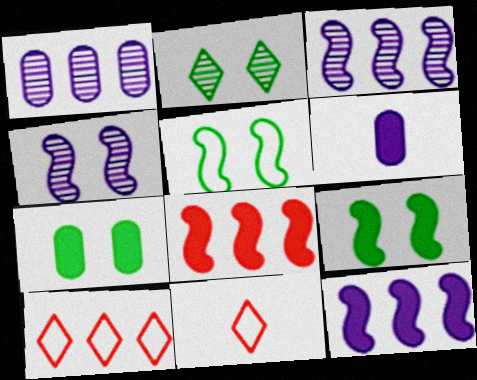[[1, 9, 11], 
[2, 5, 7], 
[3, 7, 11]]